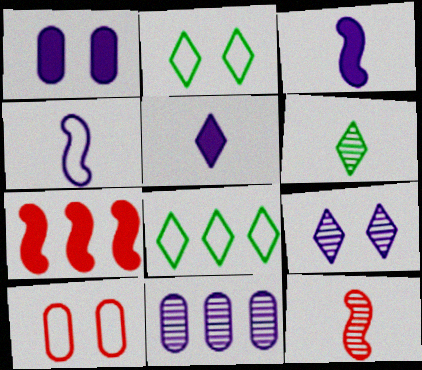[[1, 8, 12], 
[4, 8, 10], 
[7, 8, 11]]